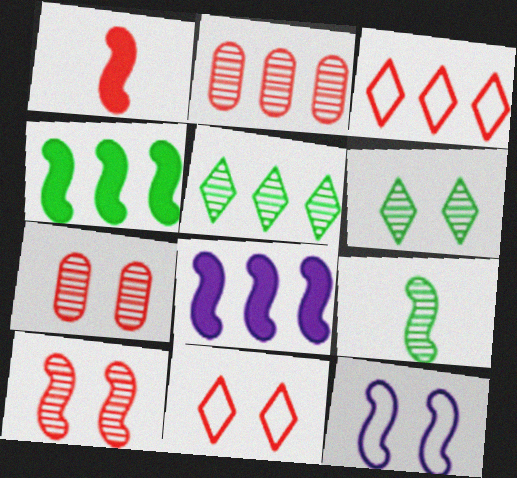[[1, 2, 11], 
[1, 3, 7]]